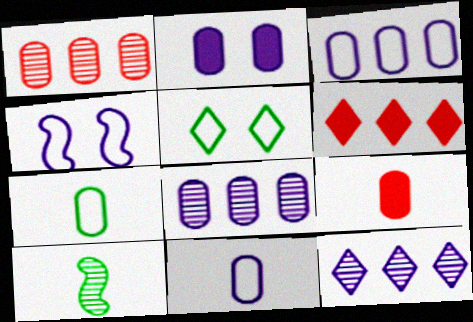[[1, 2, 7], 
[2, 8, 11]]